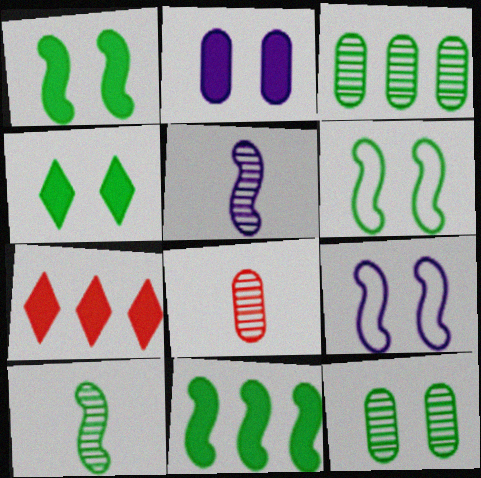[[4, 6, 12], 
[6, 10, 11]]